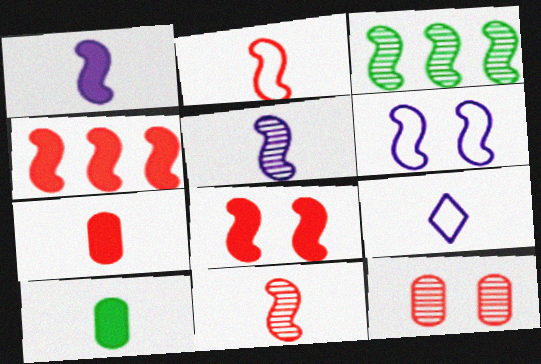[[9, 10, 11]]